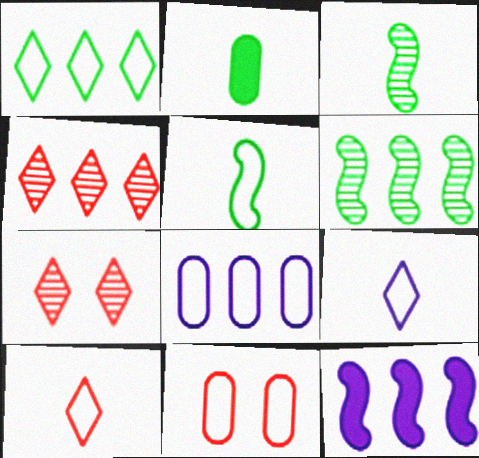[]